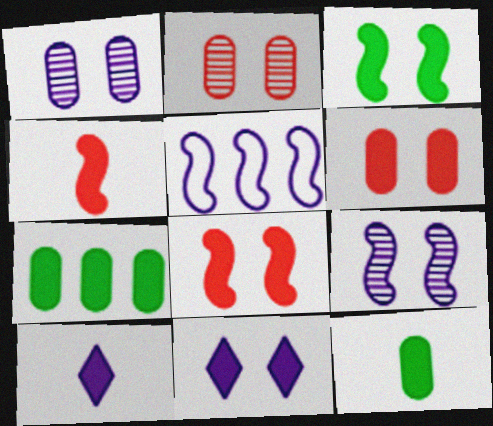[[1, 5, 10], 
[3, 6, 11], 
[4, 7, 11], 
[4, 10, 12], 
[7, 8, 10]]